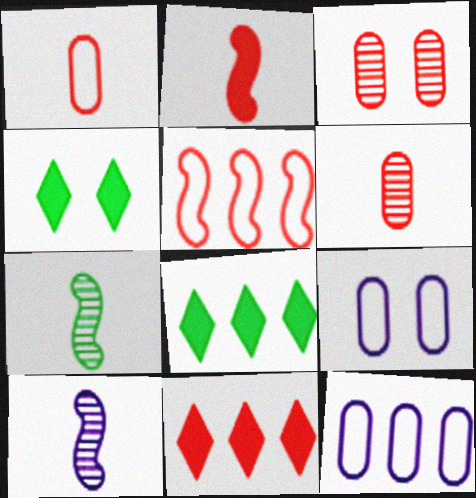[[7, 9, 11]]